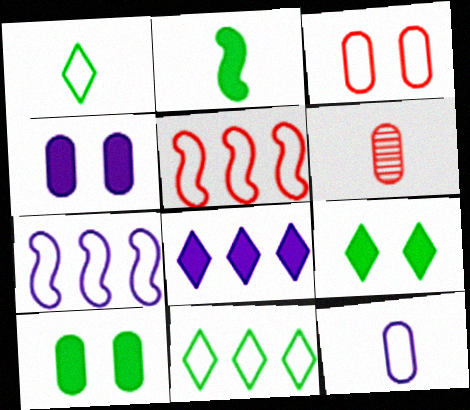[[1, 3, 7], 
[6, 7, 9]]